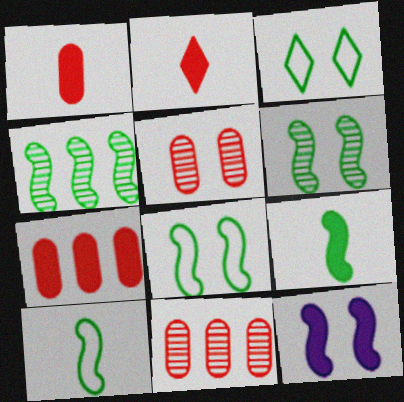[[3, 5, 12], 
[4, 8, 9]]